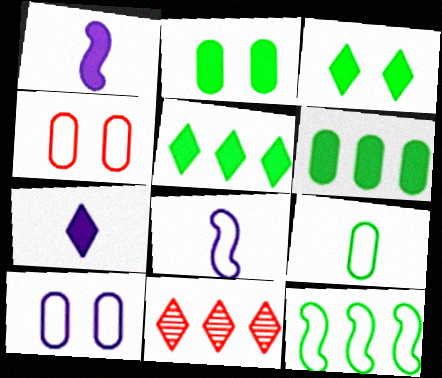[[2, 8, 11]]